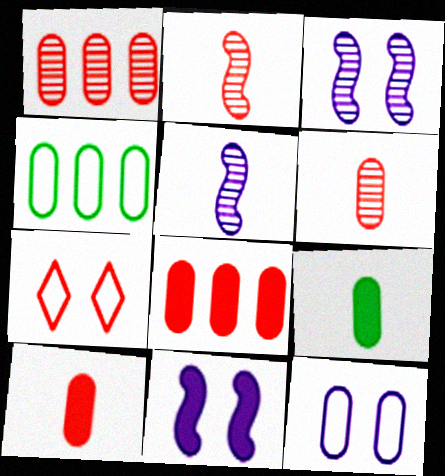[[1, 9, 12], 
[2, 7, 8]]